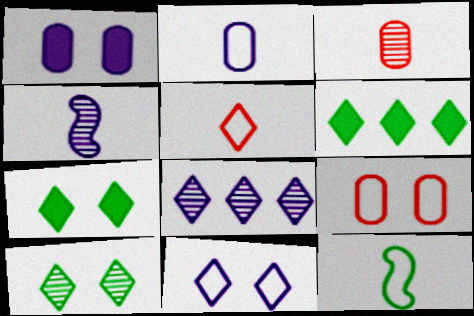[[2, 5, 12], 
[4, 6, 9], 
[5, 7, 8]]